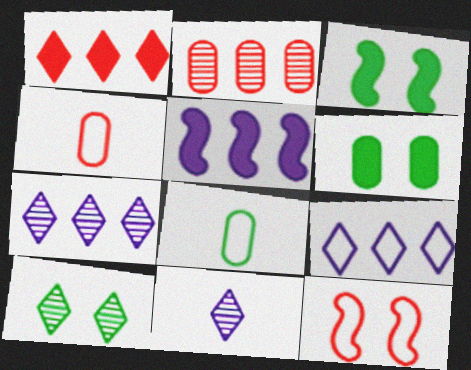[[3, 4, 7], 
[4, 5, 10], 
[8, 9, 12]]